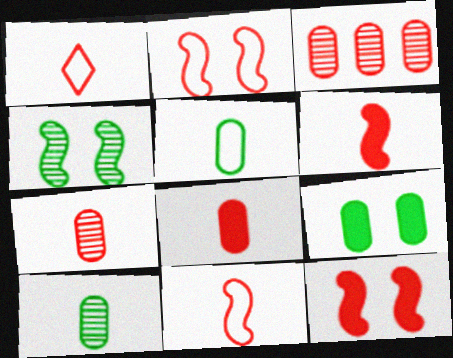[[1, 3, 12], 
[1, 6, 7]]